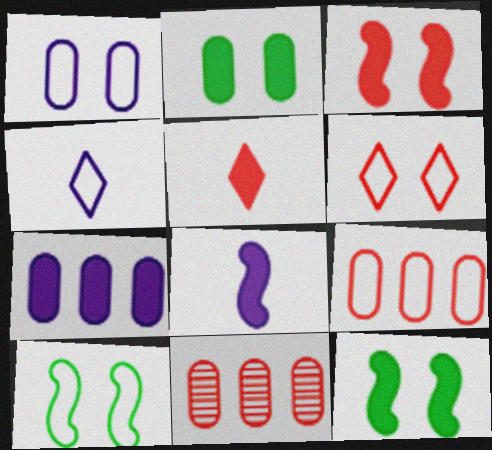[[1, 6, 10], 
[4, 9, 10], 
[4, 11, 12], 
[5, 7, 12]]